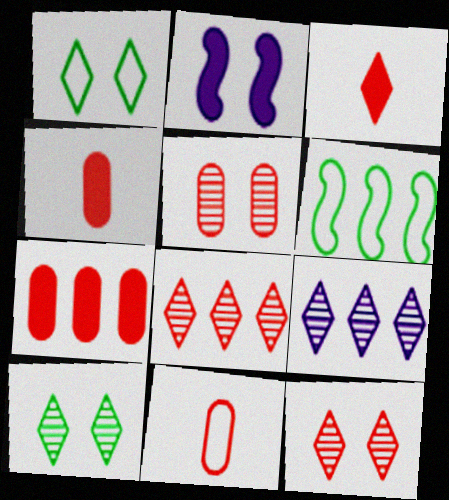[[1, 2, 5], 
[1, 3, 9], 
[5, 7, 11], 
[6, 7, 9]]